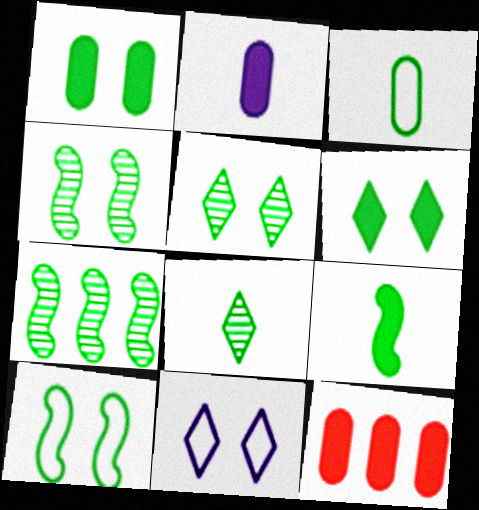[[1, 2, 12], 
[1, 5, 10], 
[3, 6, 7], 
[3, 8, 9], 
[7, 9, 10]]